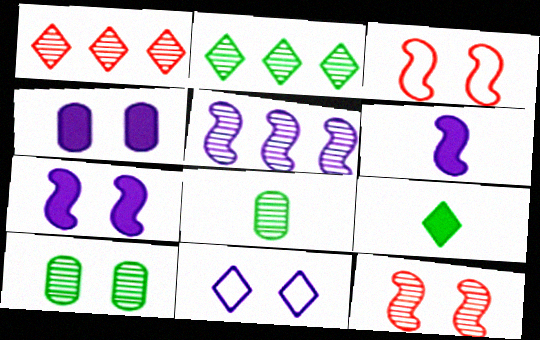[[1, 9, 11]]